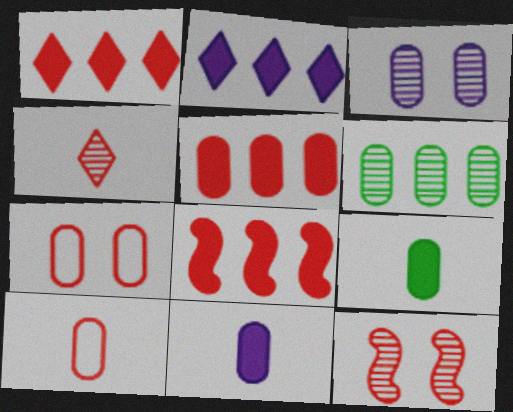[[1, 5, 8], 
[1, 10, 12], 
[4, 7, 8], 
[6, 7, 11]]